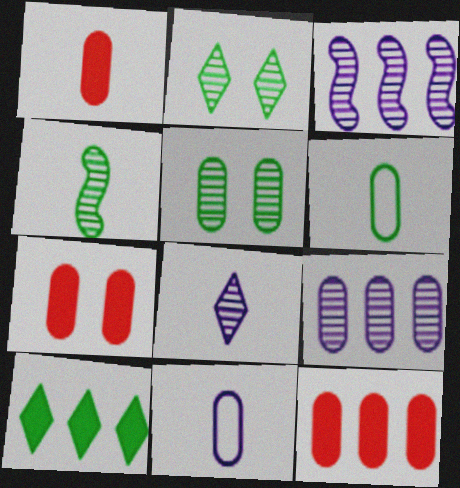[[1, 7, 12], 
[5, 11, 12], 
[6, 7, 9]]